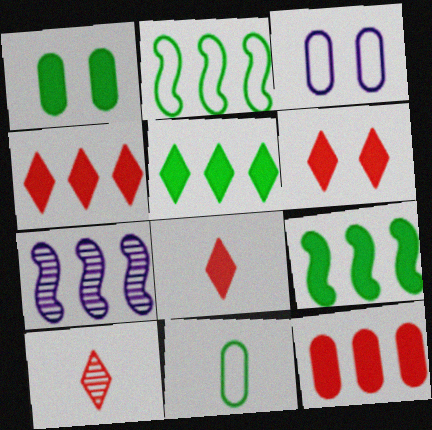[[3, 9, 10], 
[4, 6, 8], 
[6, 7, 11]]